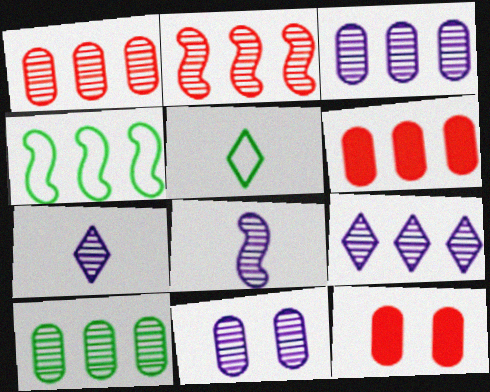[[1, 3, 10], 
[2, 9, 10], 
[4, 6, 9], 
[4, 7, 12], 
[8, 9, 11]]